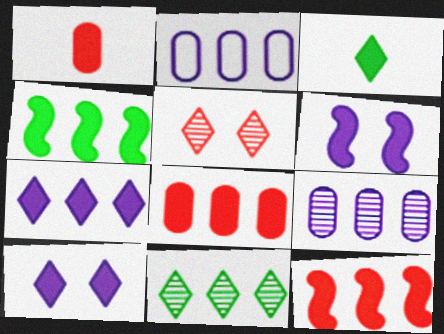[[1, 4, 10], 
[2, 11, 12], 
[3, 6, 8], 
[4, 7, 8]]